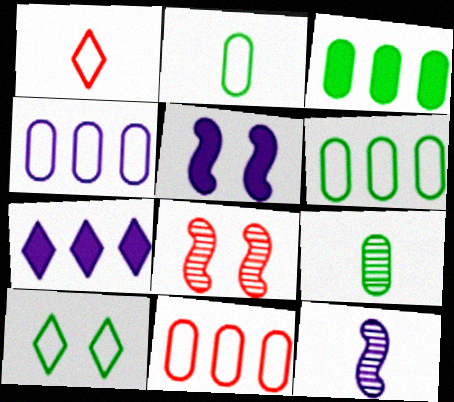[[2, 7, 8], 
[4, 6, 11]]